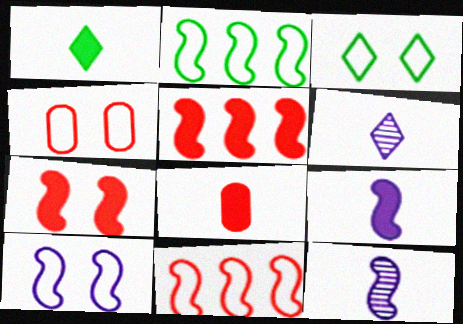[[1, 8, 9], 
[2, 7, 12], 
[3, 4, 10]]